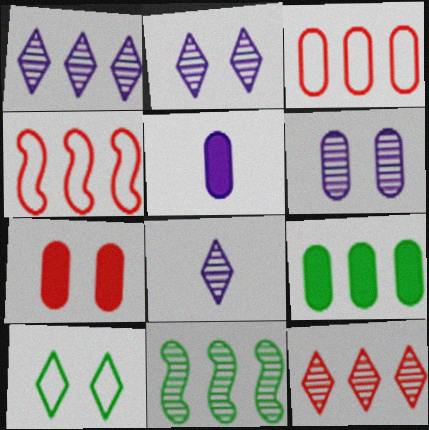[[1, 2, 8], 
[1, 4, 9], 
[5, 7, 9]]